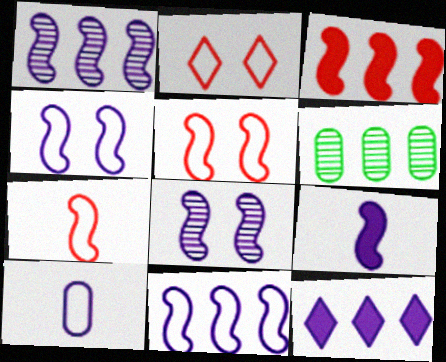[[1, 4, 9], 
[2, 6, 9], 
[8, 9, 11], 
[8, 10, 12]]